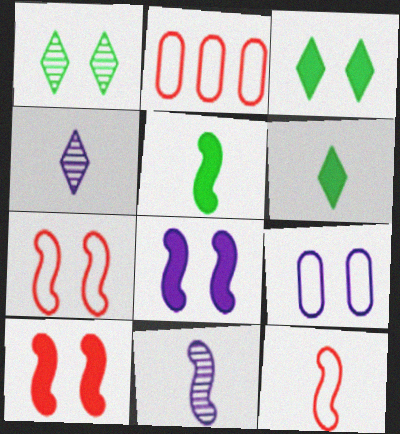[[1, 9, 10], 
[2, 3, 11], 
[5, 11, 12]]